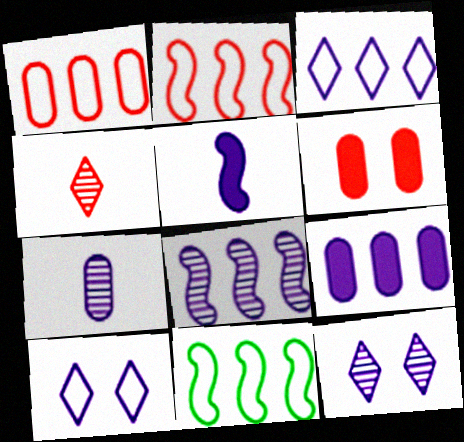[[1, 3, 11], 
[2, 4, 6], 
[3, 8, 9], 
[7, 8, 12]]